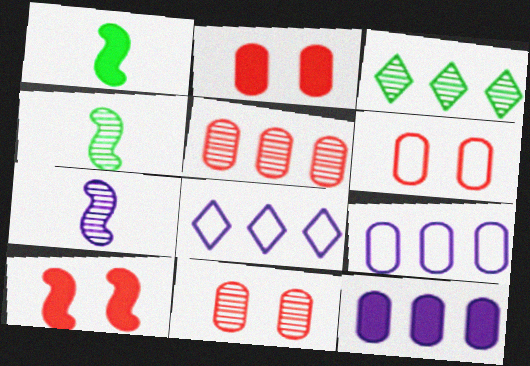[[1, 8, 11], 
[2, 4, 8], 
[2, 6, 11], 
[3, 7, 11]]